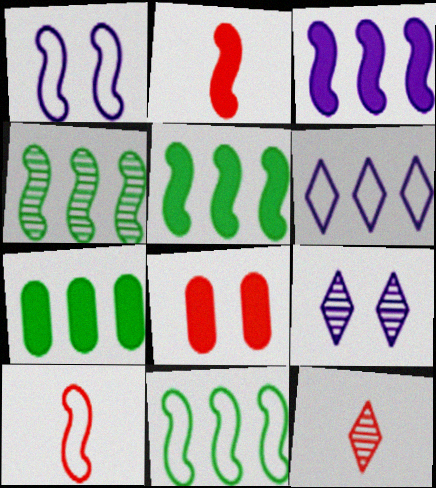[[1, 2, 4], 
[1, 7, 12], 
[1, 10, 11], 
[4, 5, 11], 
[7, 9, 10]]